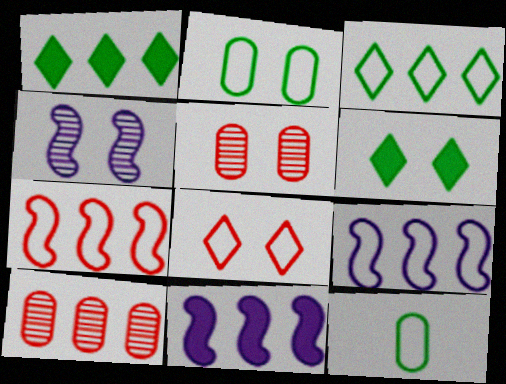[[1, 9, 10], 
[3, 10, 11], 
[8, 9, 12]]